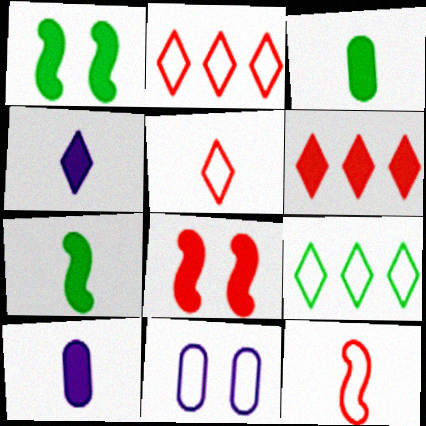[[1, 6, 10], 
[9, 11, 12]]